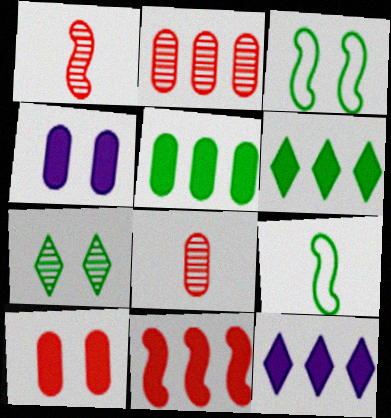[[3, 8, 12], 
[5, 7, 9], 
[5, 11, 12]]